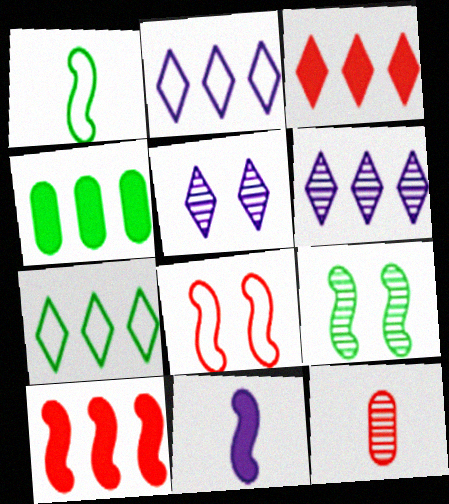[[3, 6, 7], 
[3, 8, 12], 
[6, 9, 12]]